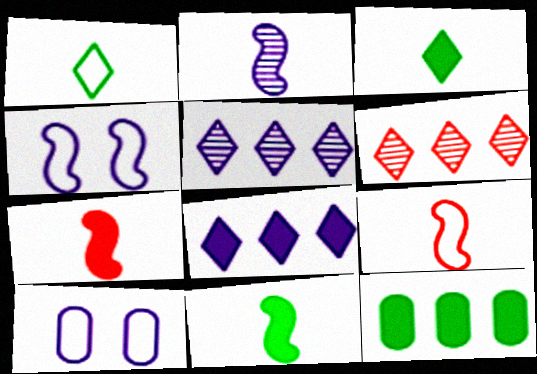[[2, 8, 10], 
[2, 9, 11], 
[6, 10, 11]]